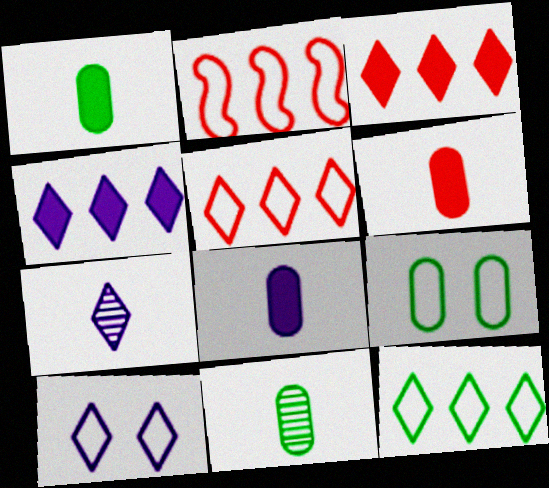[[1, 6, 8], 
[4, 7, 10]]